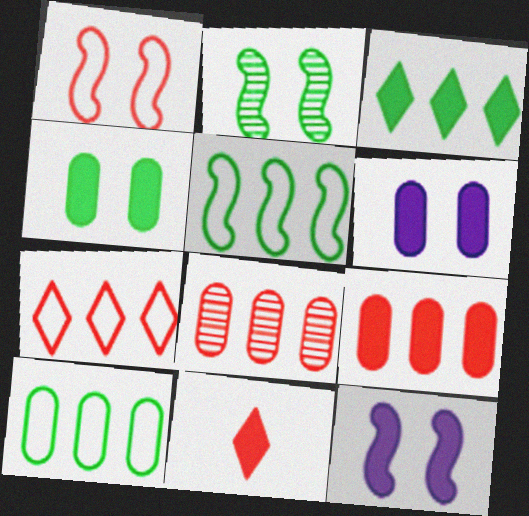[[1, 2, 12], 
[1, 8, 11]]